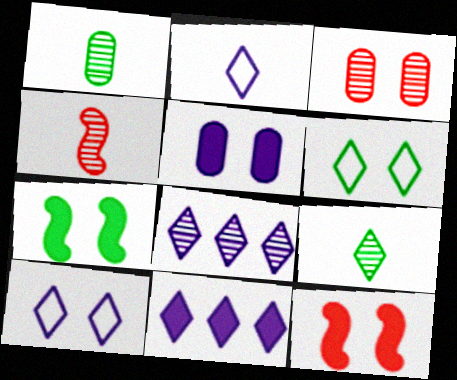[[3, 7, 10]]